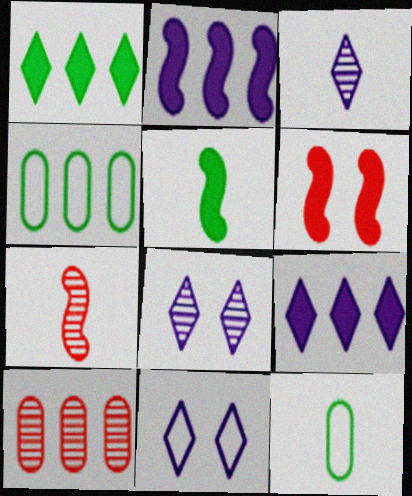[[2, 5, 6], 
[3, 4, 6], 
[3, 9, 11], 
[5, 10, 11]]